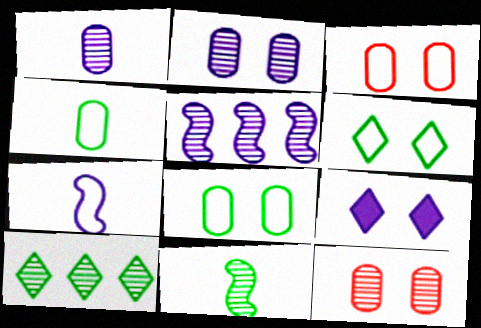[]